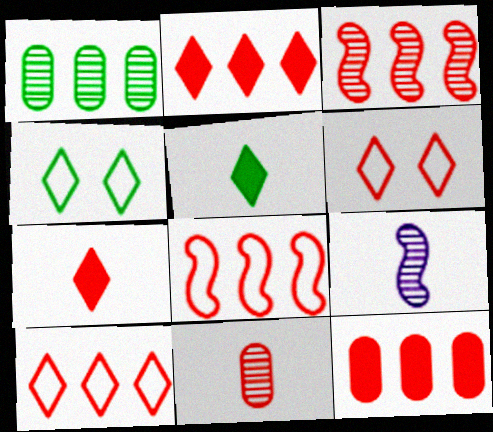[[3, 10, 12], 
[4, 9, 12]]